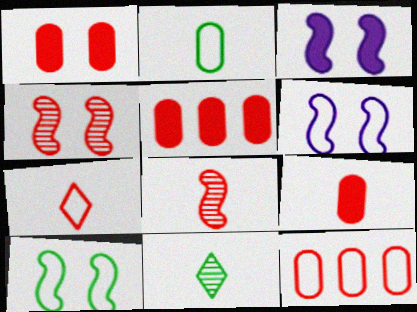[[1, 5, 9], 
[3, 4, 10], 
[3, 11, 12], 
[4, 5, 7], 
[5, 6, 11], 
[7, 8, 9]]